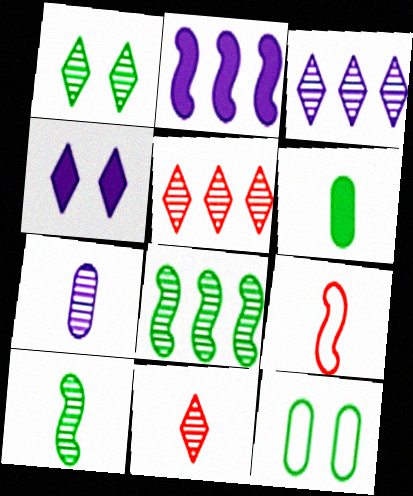[[1, 3, 11], 
[2, 11, 12], 
[7, 10, 11]]